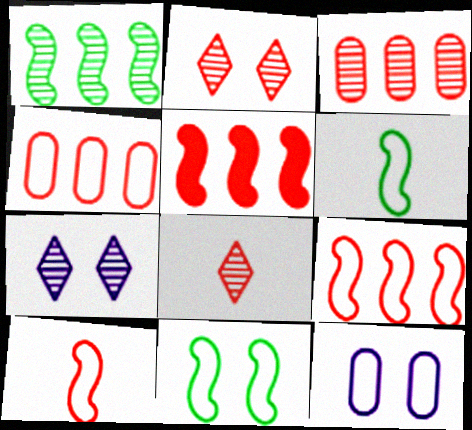[]